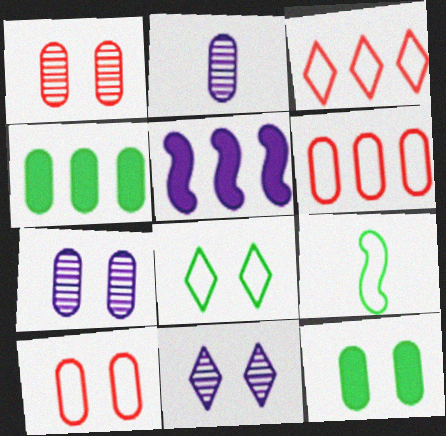[[2, 4, 10], 
[2, 6, 12], 
[7, 10, 12]]